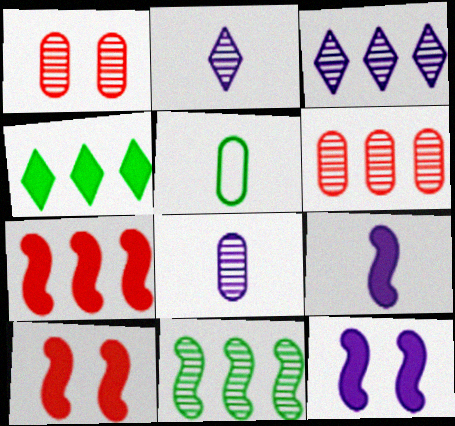[[1, 2, 11], 
[3, 5, 10], 
[3, 6, 11]]